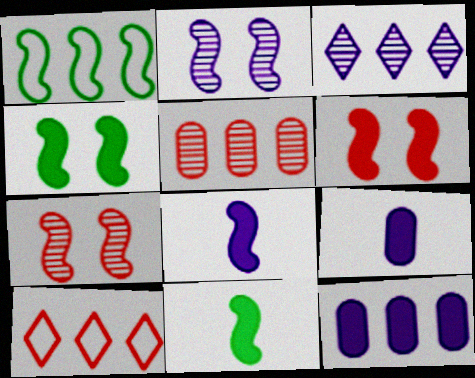[[1, 7, 8]]